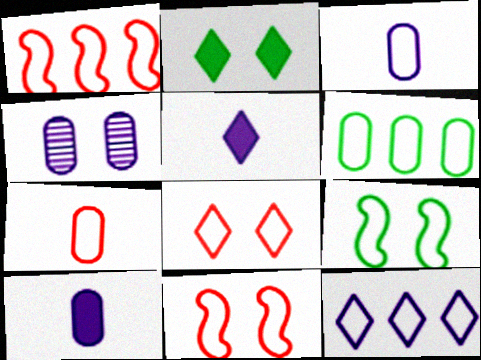[[1, 6, 12], 
[1, 7, 8], 
[2, 4, 11], 
[7, 9, 12]]